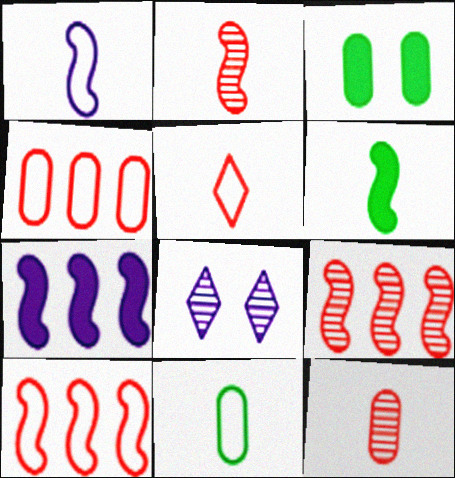[[1, 2, 6], 
[1, 5, 11], 
[4, 6, 8]]